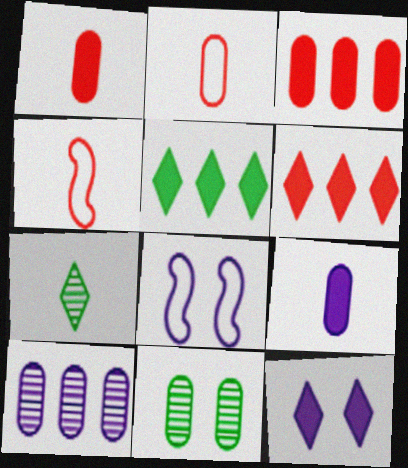[[3, 7, 8], 
[4, 7, 9]]